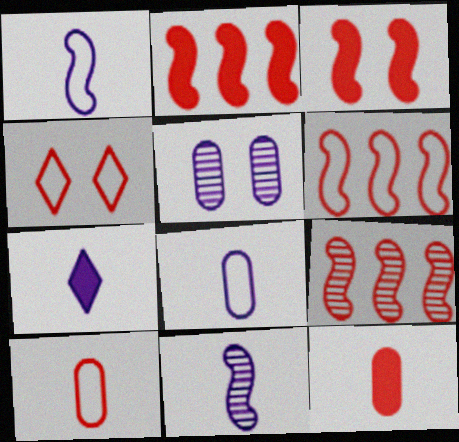[[2, 6, 9], 
[4, 6, 10], 
[4, 9, 12], 
[7, 8, 11]]